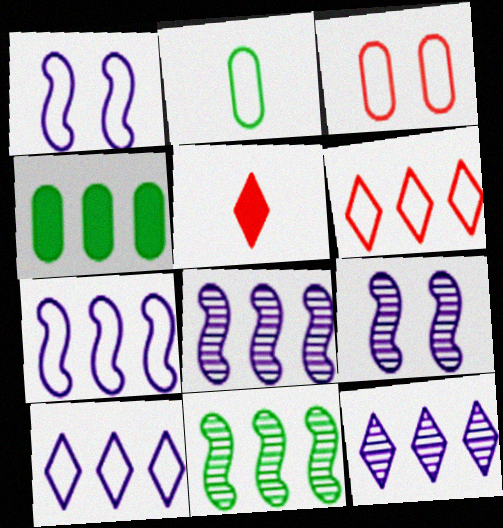[[1, 2, 6], 
[4, 6, 8]]